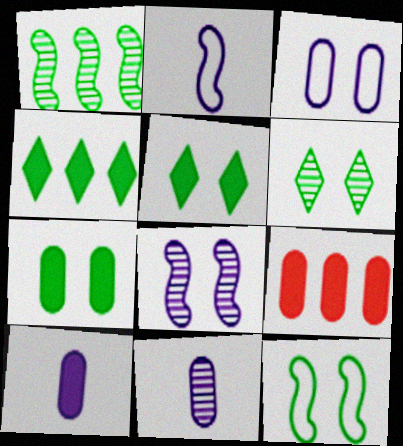[[2, 6, 9], 
[6, 7, 12], 
[7, 9, 10]]